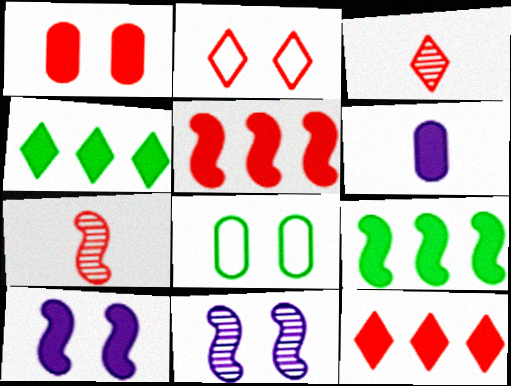[[2, 3, 12]]